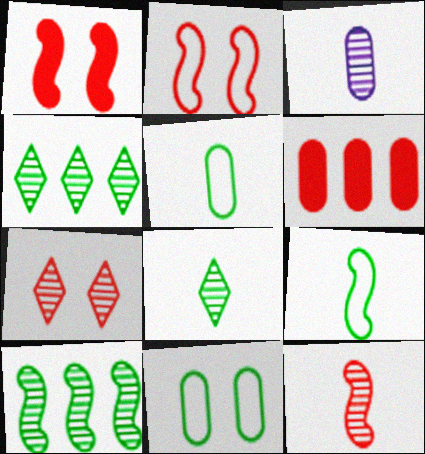[[3, 6, 11], 
[3, 7, 10], 
[3, 8, 12]]